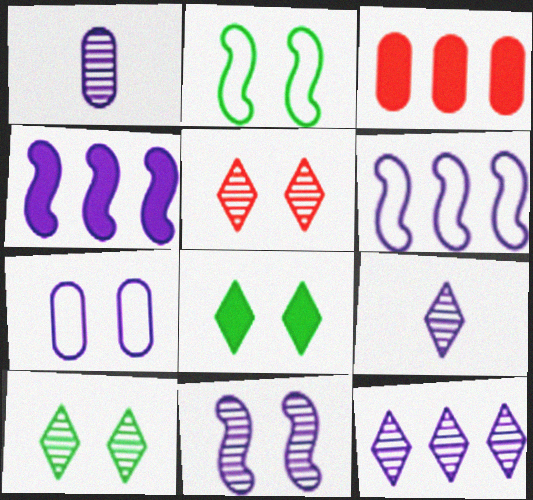[[1, 11, 12], 
[2, 3, 9], 
[4, 7, 9]]